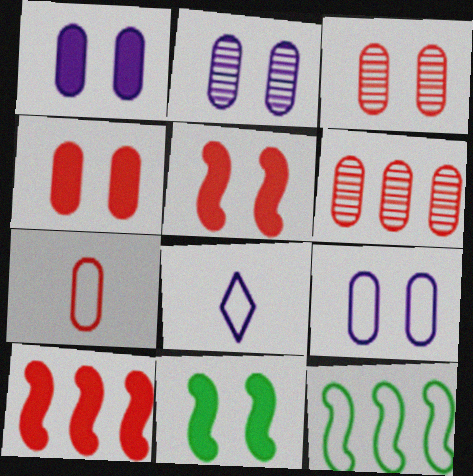[[1, 2, 9], 
[4, 6, 7], 
[6, 8, 11]]